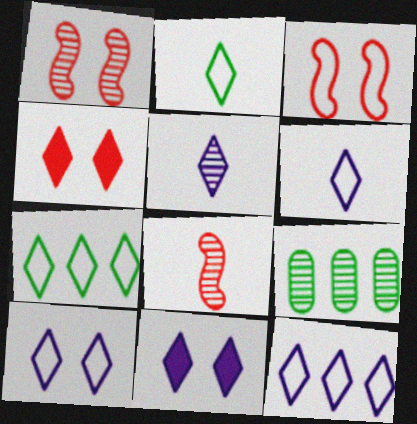[[1, 5, 9], 
[4, 5, 7], 
[5, 11, 12], 
[6, 10, 12]]